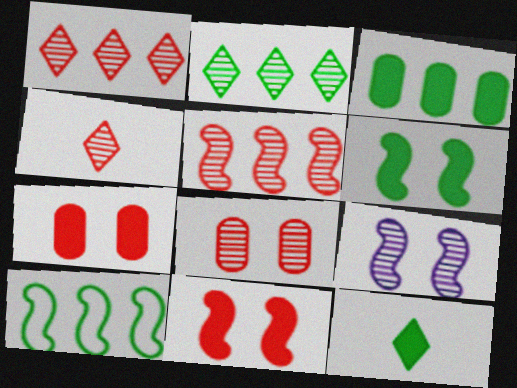[[2, 3, 10], 
[3, 6, 12], 
[4, 5, 8]]